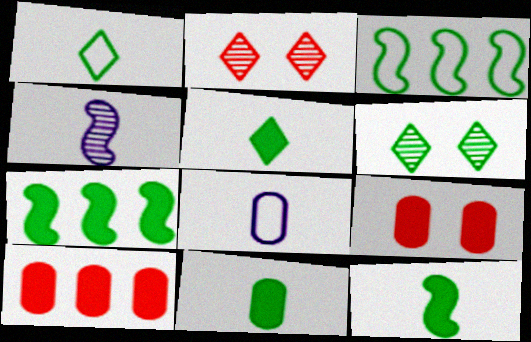[[2, 7, 8], 
[3, 6, 11], 
[5, 11, 12]]